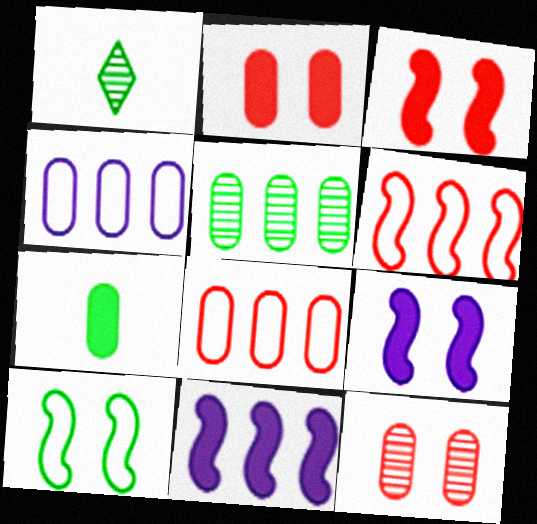[[1, 3, 4], 
[1, 8, 9], 
[4, 7, 12]]